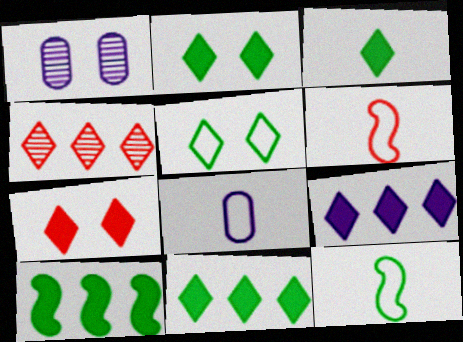[[1, 6, 11], 
[2, 3, 11], 
[3, 7, 9]]